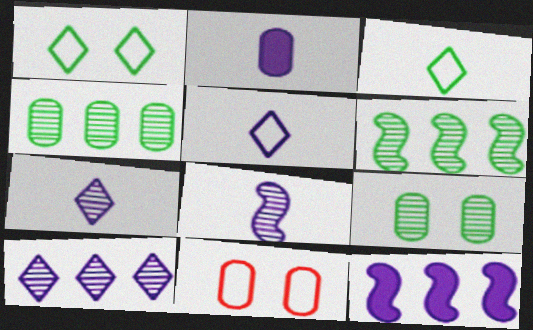[[2, 4, 11], 
[2, 5, 8]]